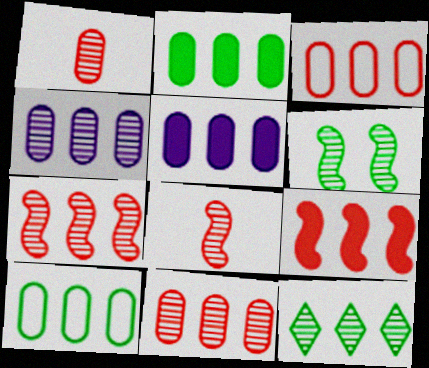[[2, 3, 4], 
[4, 7, 12], 
[5, 10, 11]]